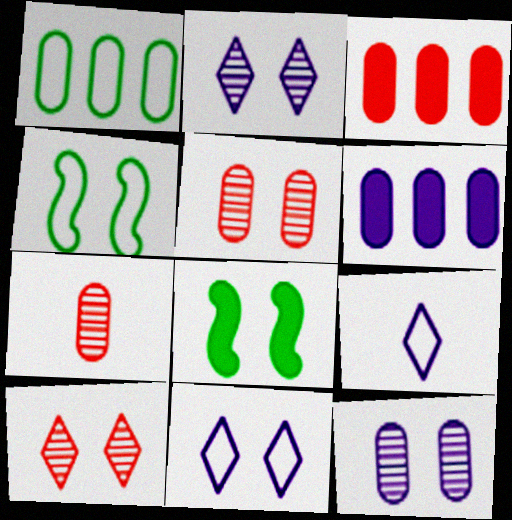[[5, 8, 11]]